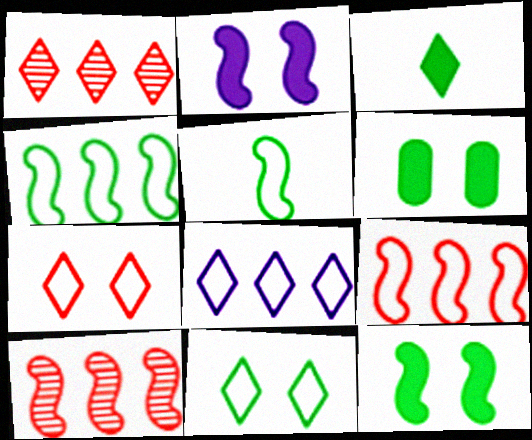[[2, 5, 10]]